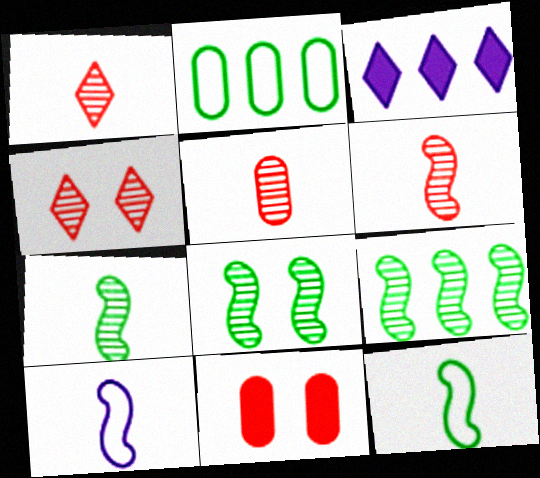[[1, 5, 6], 
[7, 8, 9]]